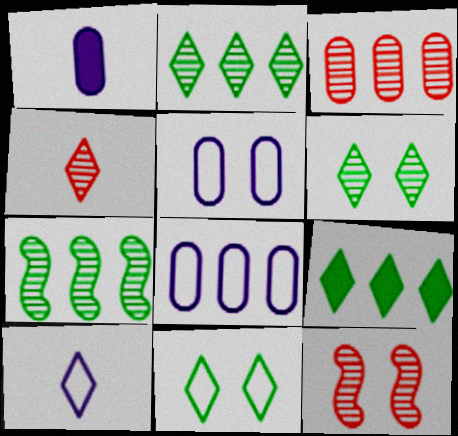[[3, 4, 12]]